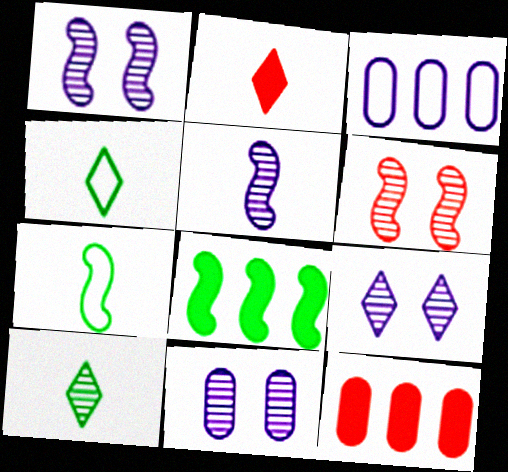[[1, 4, 12], 
[1, 9, 11], 
[7, 9, 12]]